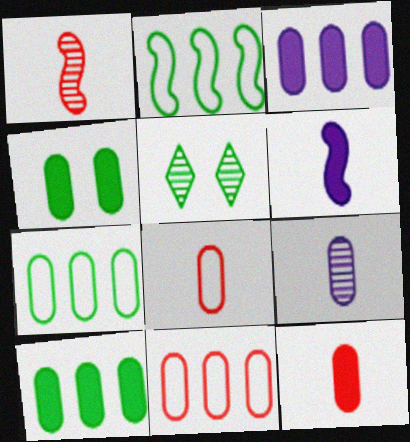[[3, 4, 12], 
[4, 9, 11], 
[5, 6, 11]]